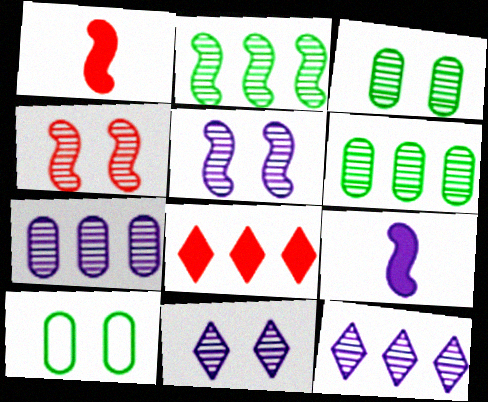[[1, 10, 12], 
[3, 4, 11]]